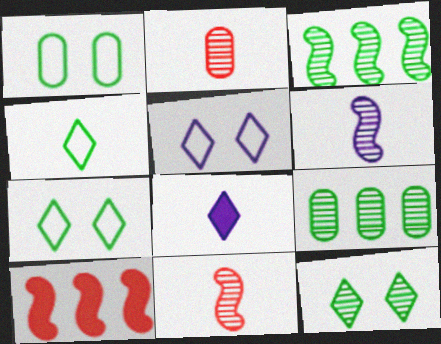[]